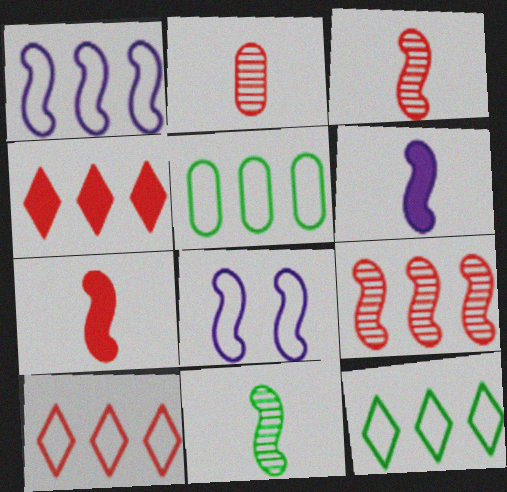[[1, 5, 10]]